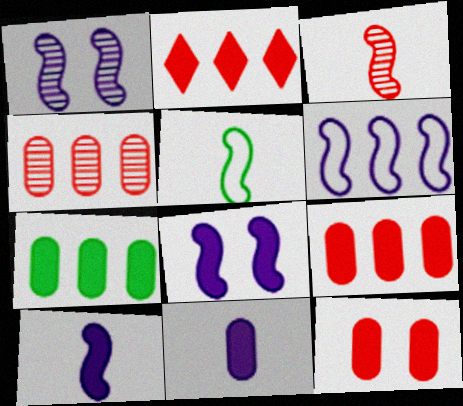[[1, 6, 10], 
[3, 5, 10], 
[7, 11, 12]]